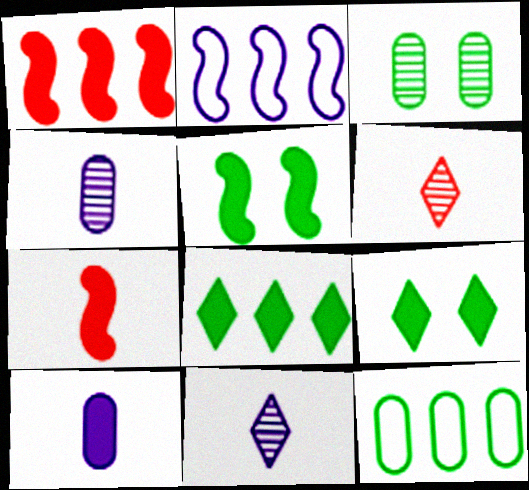[[1, 9, 10]]